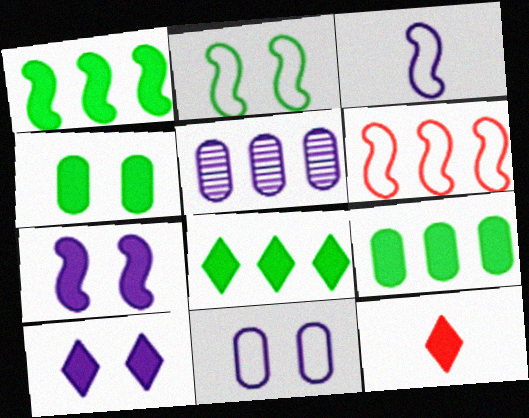[[1, 8, 9], 
[2, 3, 6], 
[2, 5, 12], 
[3, 5, 10], 
[5, 6, 8], 
[7, 9, 12], 
[8, 10, 12]]